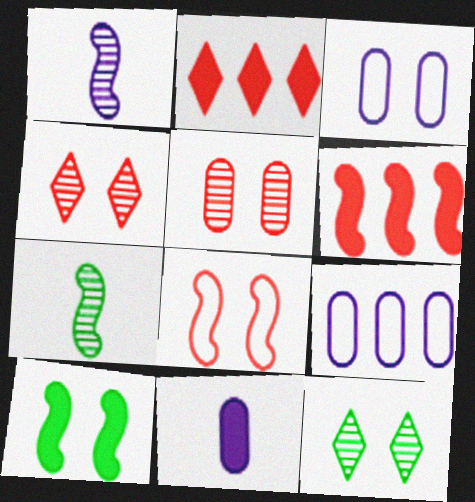[[2, 3, 7], 
[2, 10, 11], 
[3, 4, 10]]